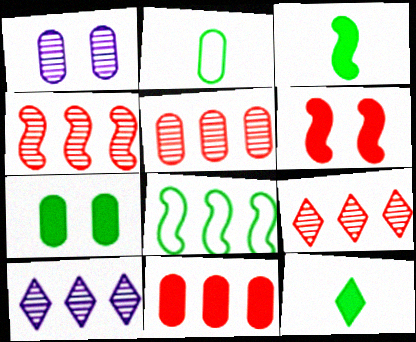[[1, 2, 11], 
[2, 6, 10], 
[4, 5, 9], 
[8, 10, 11]]